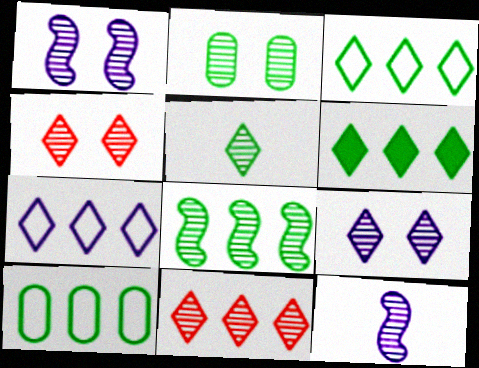[[1, 2, 4], 
[2, 5, 8], 
[2, 11, 12], 
[5, 9, 11], 
[6, 7, 11], 
[6, 8, 10]]